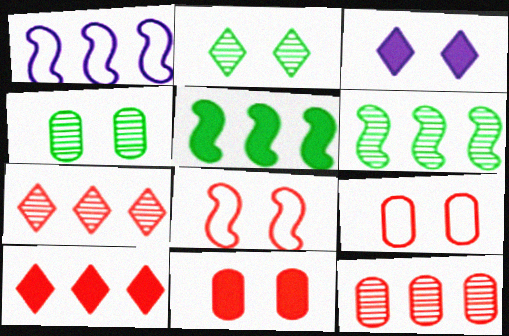[[3, 4, 8]]